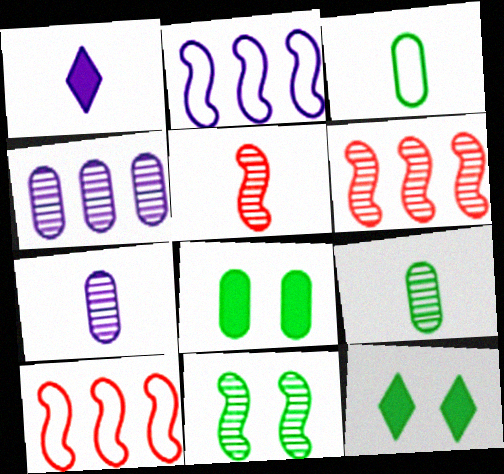[[1, 3, 5], 
[7, 10, 12]]